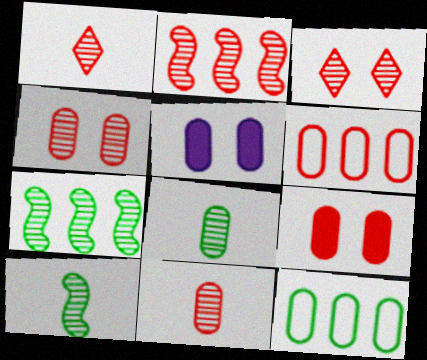[[1, 2, 4], 
[2, 3, 11], 
[5, 6, 8], 
[5, 11, 12], 
[6, 9, 11]]